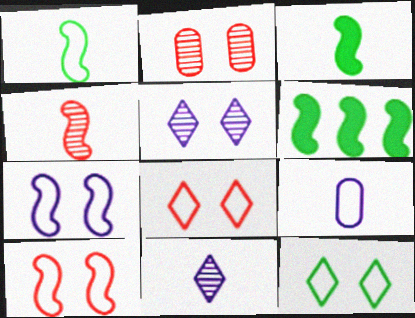[[4, 6, 7]]